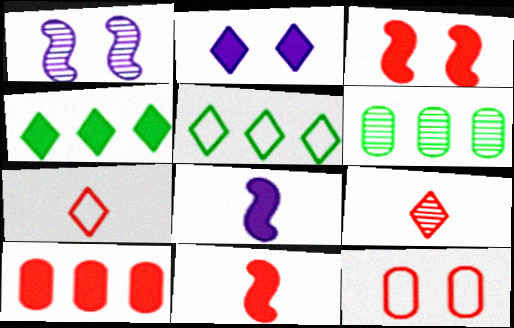[[1, 6, 9], 
[2, 5, 9]]